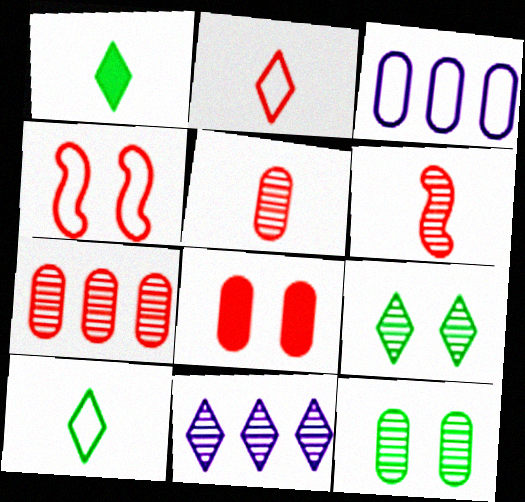[[3, 4, 10], 
[6, 11, 12]]